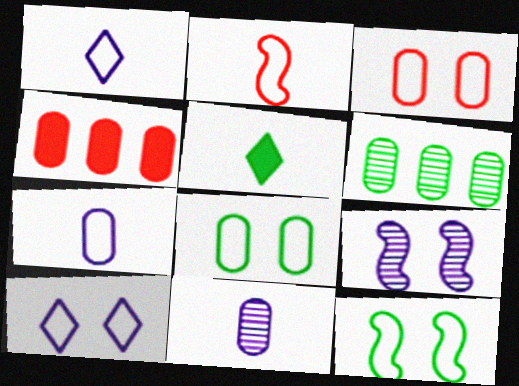[[2, 5, 11], 
[3, 10, 12], 
[4, 8, 11], 
[5, 6, 12]]